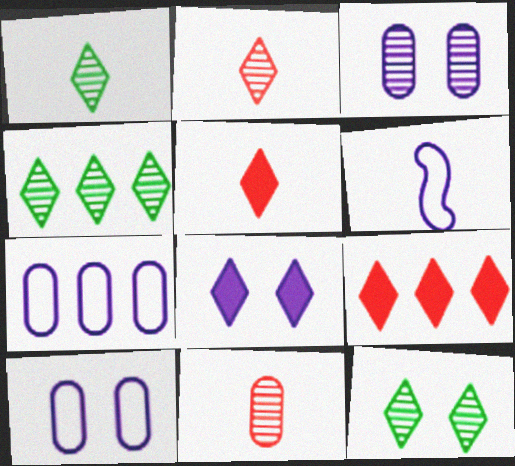[[1, 4, 12]]